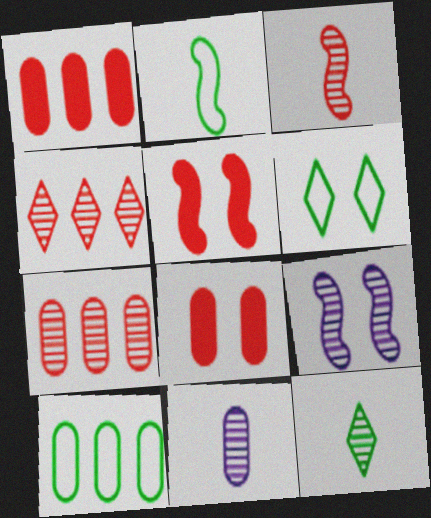[[2, 6, 10], 
[3, 11, 12], 
[6, 8, 9], 
[7, 9, 12], 
[8, 10, 11]]